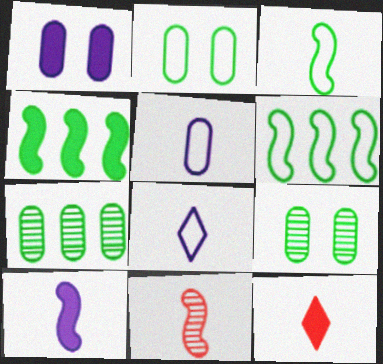[[1, 4, 12], 
[3, 10, 11]]